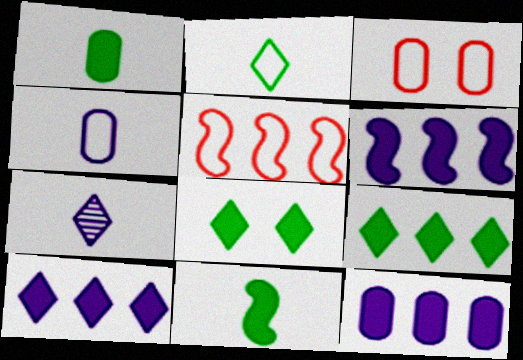[[6, 10, 12]]